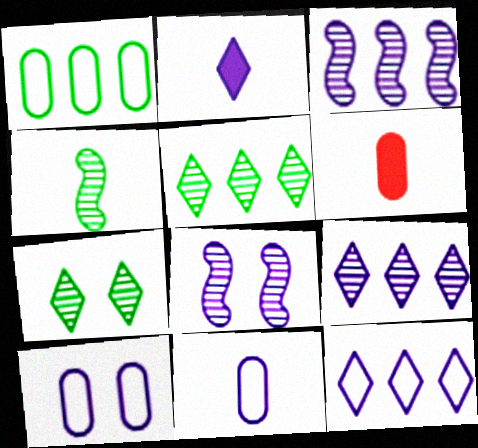[[2, 3, 10]]